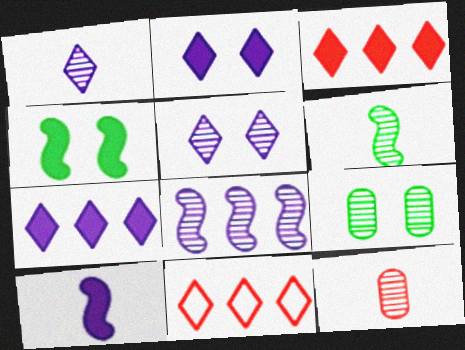[[1, 6, 12], 
[9, 10, 11]]